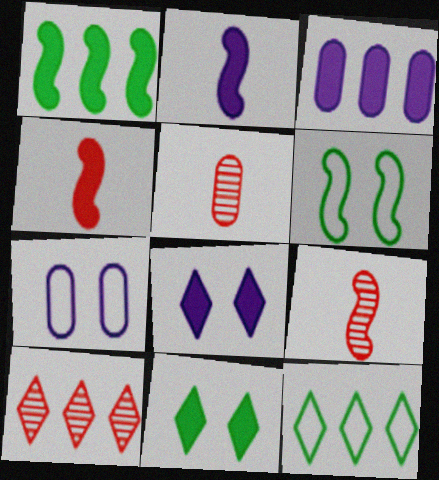[[2, 3, 8], 
[3, 4, 11]]